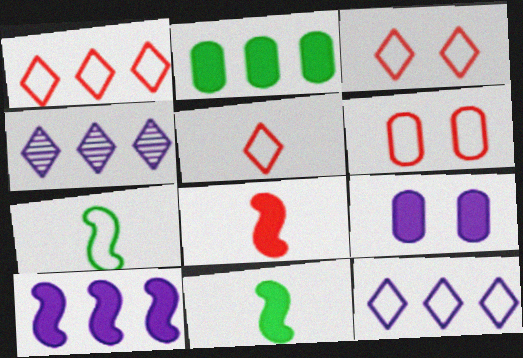[[1, 3, 5], 
[4, 6, 11], 
[6, 7, 12]]